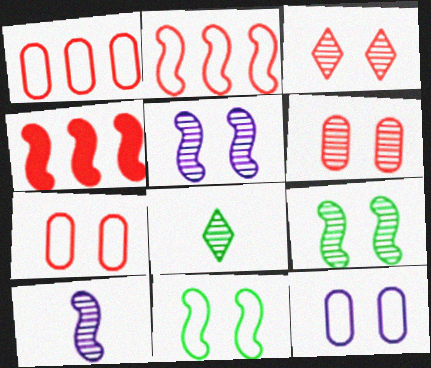[[4, 8, 12], 
[4, 10, 11]]